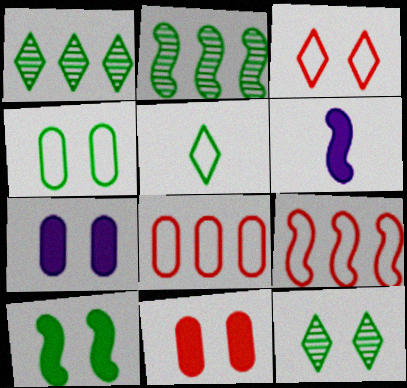[[4, 10, 12], 
[6, 8, 12]]